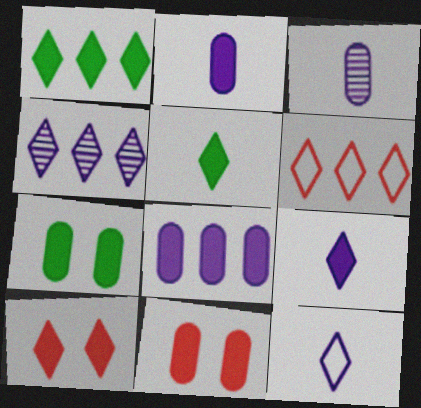[[1, 4, 6], 
[1, 9, 10]]